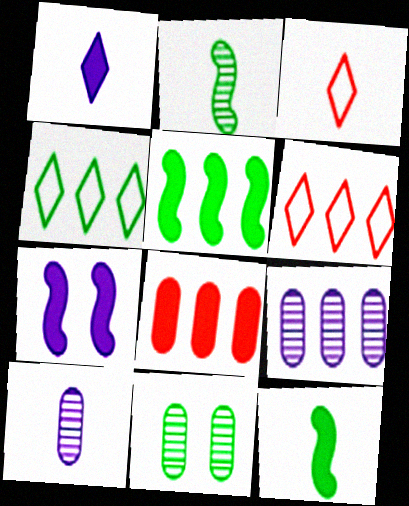[[3, 10, 12], 
[4, 11, 12], 
[5, 6, 9]]